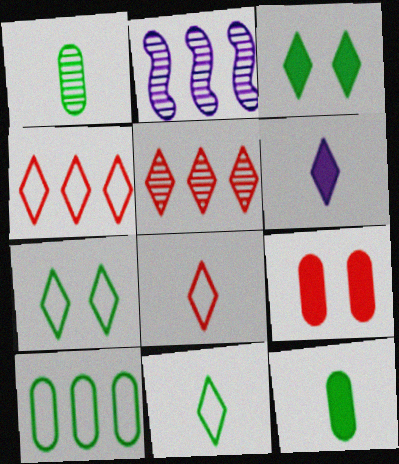[[2, 9, 11], 
[5, 6, 7]]